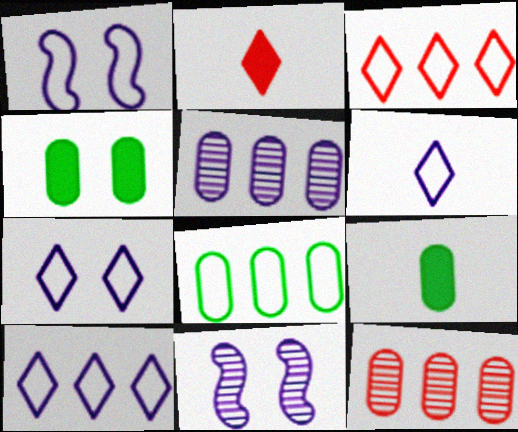[[2, 8, 11], 
[3, 9, 11], 
[6, 7, 10]]